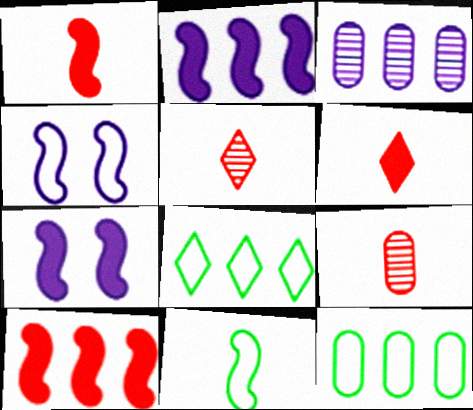[[3, 8, 10], 
[5, 7, 12], 
[7, 8, 9]]